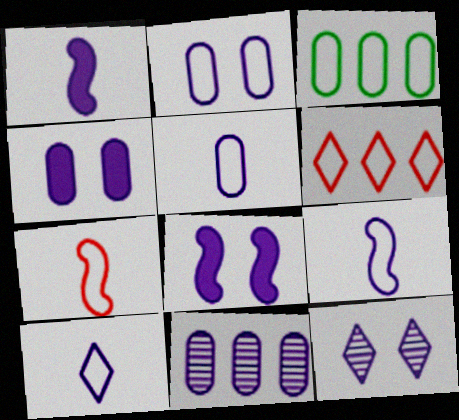[[2, 8, 12], 
[4, 5, 11], 
[5, 9, 10], 
[8, 10, 11]]